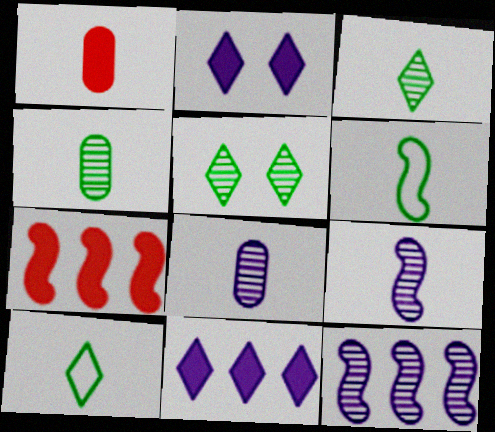[[1, 9, 10]]